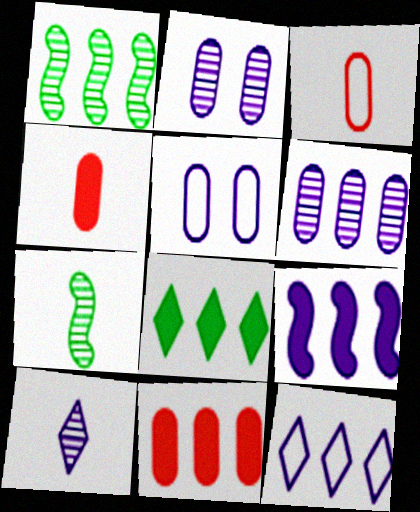[[1, 11, 12], 
[5, 9, 10], 
[6, 9, 12], 
[8, 9, 11]]